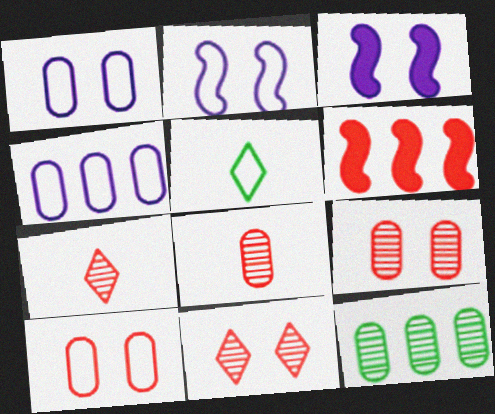[[6, 7, 10]]